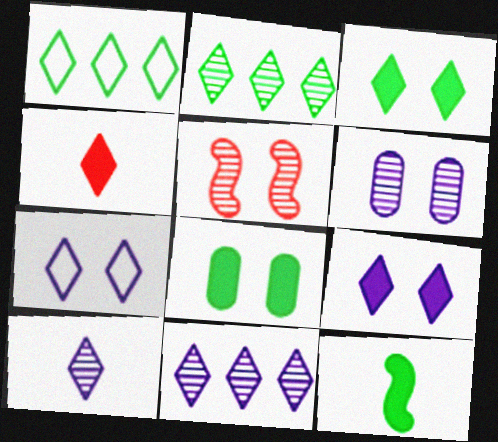[[2, 4, 7], 
[5, 7, 8]]